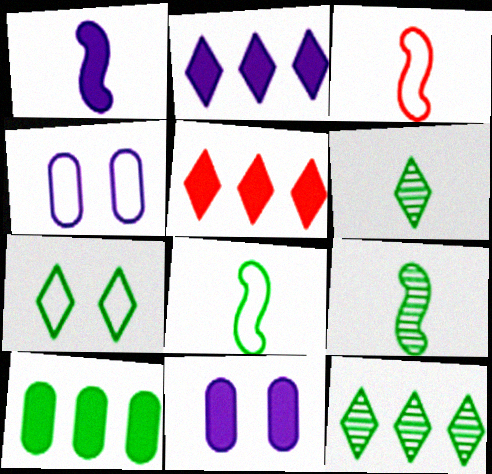[[1, 2, 11], 
[1, 3, 9], 
[3, 11, 12], 
[4, 5, 9], 
[7, 9, 10]]